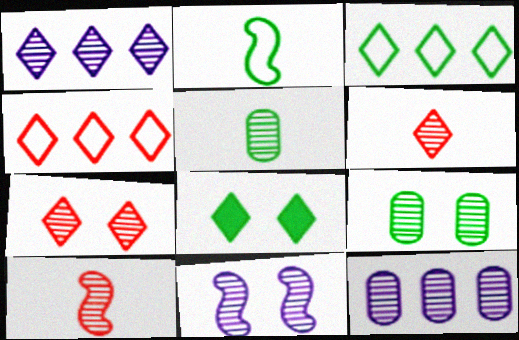[[1, 9, 10], 
[7, 9, 11]]